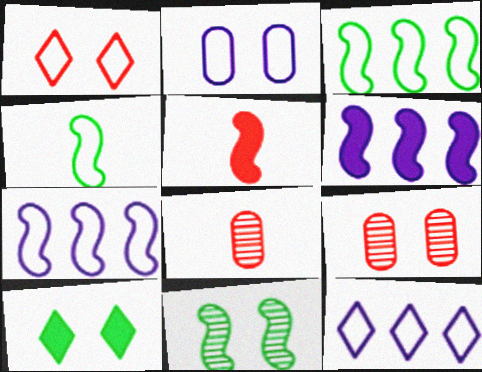[[5, 7, 11], 
[7, 8, 10]]